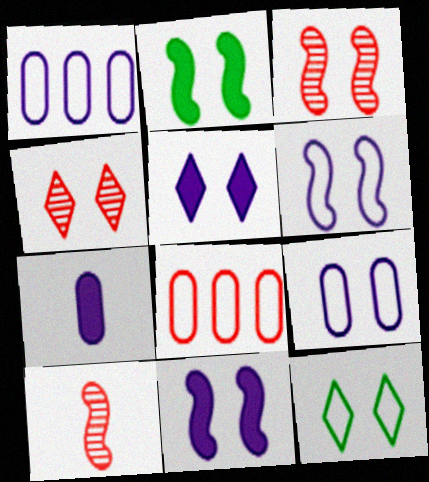[[2, 3, 6], 
[2, 4, 9], 
[4, 5, 12]]